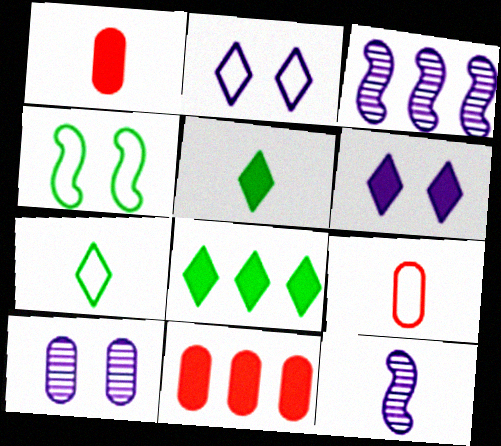[[1, 7, 12], 
[5, 9, 12]]